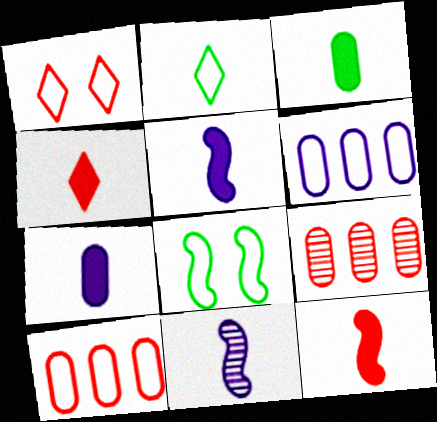[[1, 9, 12], 
[3, 4, 5]]